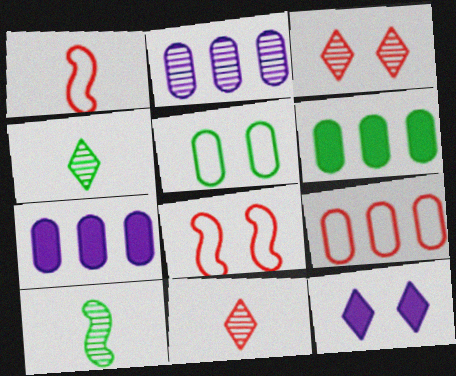[[2, 3, 10], 
[2, 6, 9], 
[4, 7, 8], 
[9, 10, 12]]